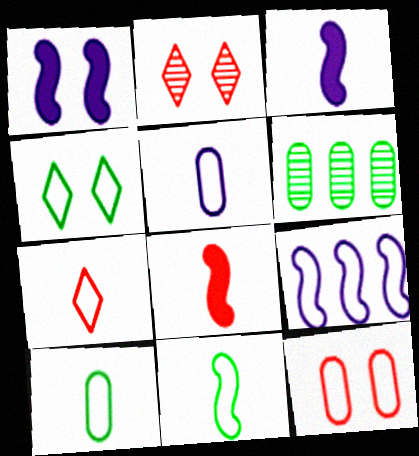[[1, 6, 7], 
[5, 7, 11]]